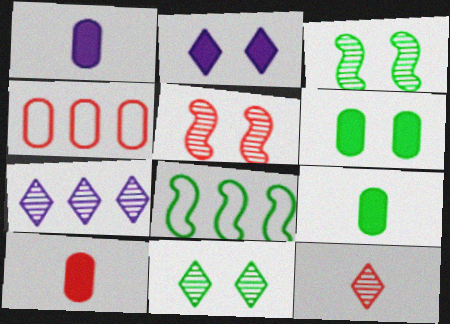[[1, 9, 10], 
[7, 11, 12], 
[8, 9, 11]]